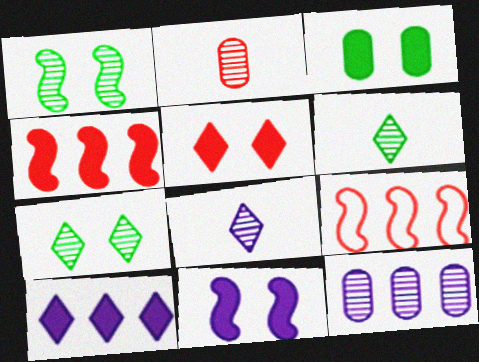[[2, 5, 9], 
[3, 5, 11], 
[3, 8, 9]]